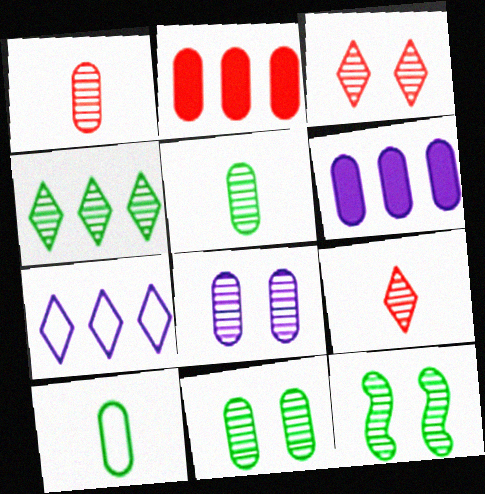[[2, 8, 10], 
[3, 8, 12], 
[4, 5, 12]]